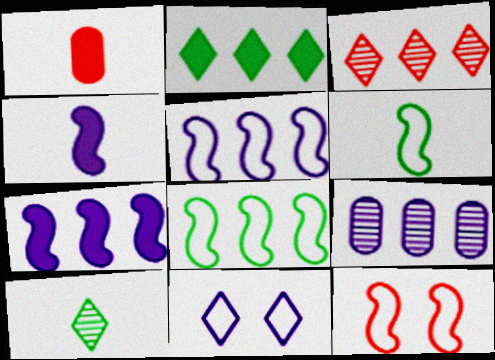[[1, 3, 12], 
[4, 9, 11], 
[5, 6, 12]]